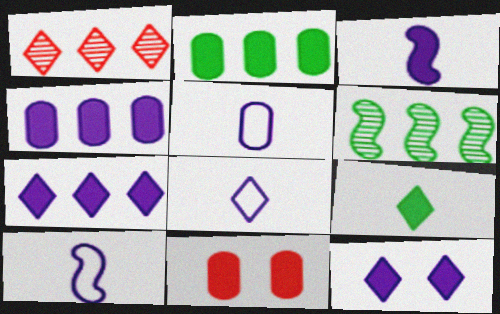[[3, 4, 12], 
[5, 8, 10], 
[6, 8, 11]]